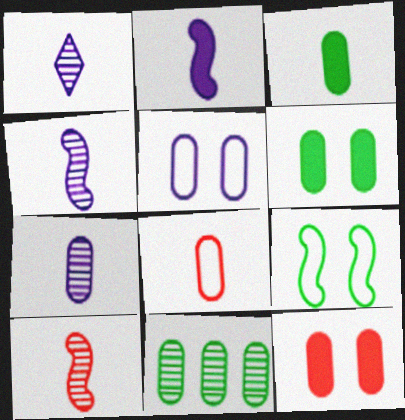[[1, 4, 7], 
[3, 7, 8]]